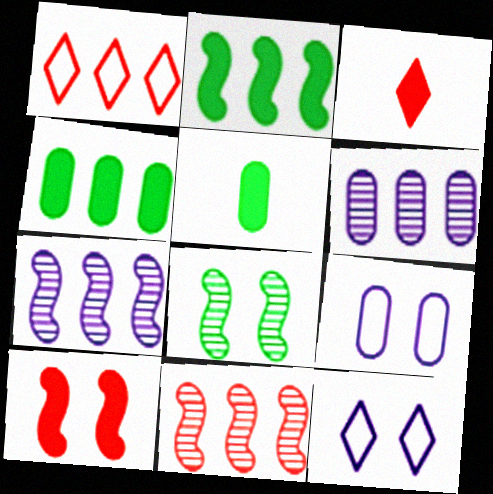[[1, 2, 6], 
[1, 4, 7], 
[5, 11, 12]]